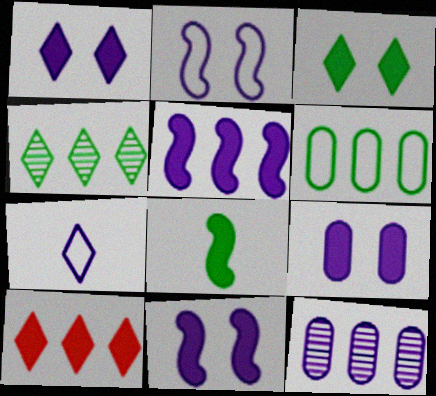[[1, 9, 11], 
[7, 11, 12], 
[8, 9, 10]]